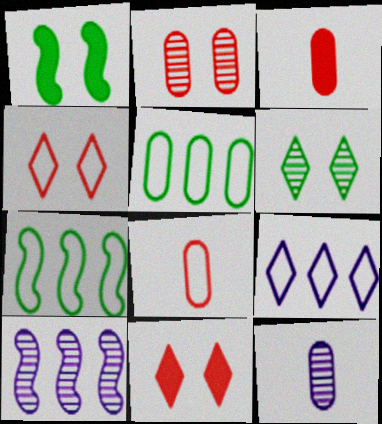[[7, 11, 12]]